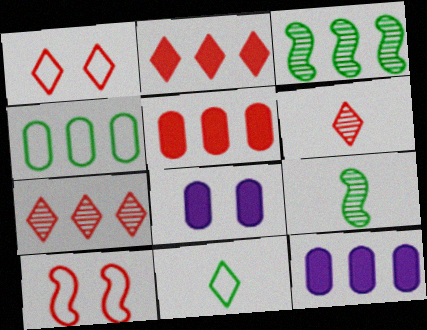[[1, 2, 6], 
[1, 9, 12], 
[5, 6, 10]]